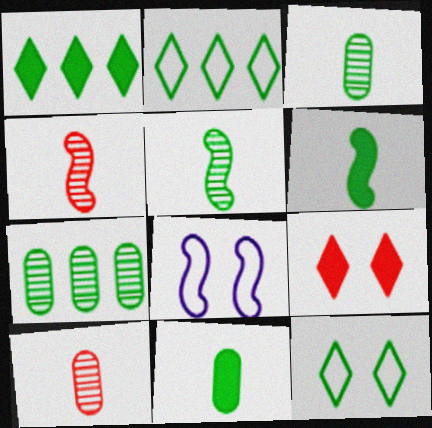[[1, 8, 10], 
[6, 7, 12]]